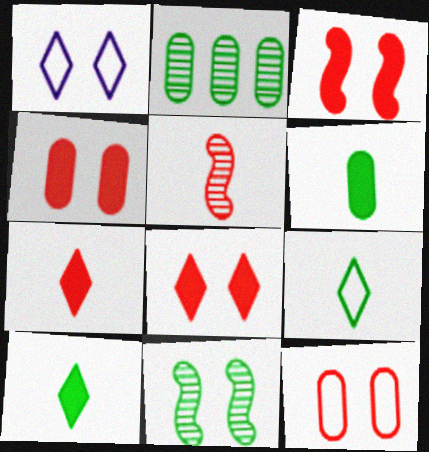[[1, 4, 11], 
[3, 4, 8]]